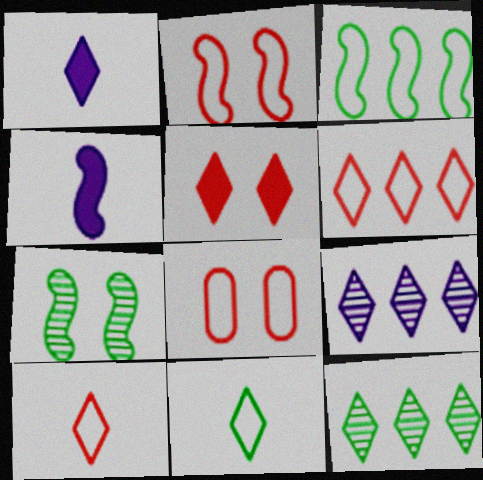[[4, 8, 12], 
[5, 9, 11]]